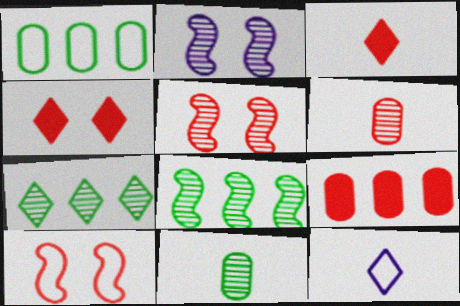[[1, 2, 3], 
[1, 10, 12], 
[2, 6, 7], 
[4, 7, 12]]